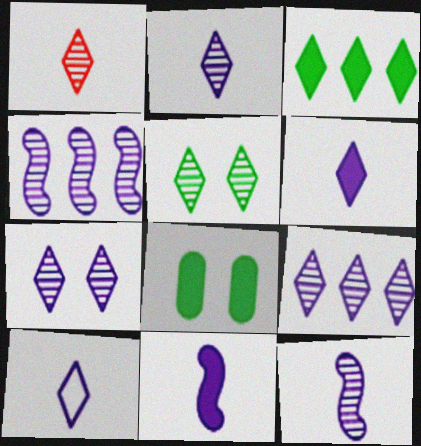[[1, 5, 9], 
[2, 6, 10], 
[2, 7, 9]]